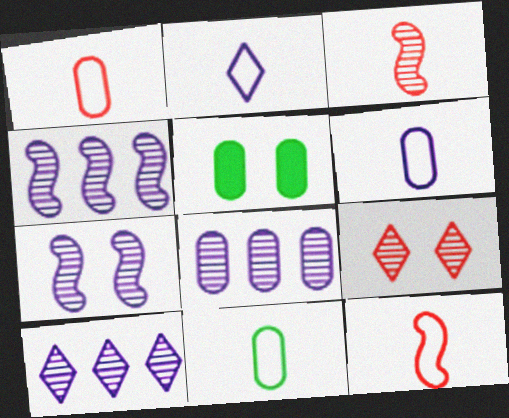[[1, 5, 8], 
[1, 6, 11], 
[2, 11, 12], 
[4, 8, 10], 
[5, 10, 12]]